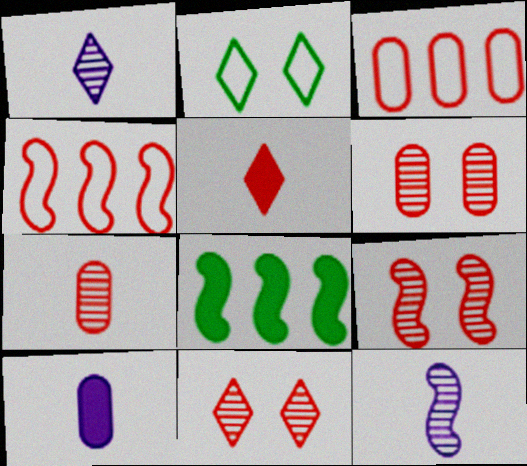[[3, 5, 9], 
[4, 5, 6], 
[6, 9, 11]]